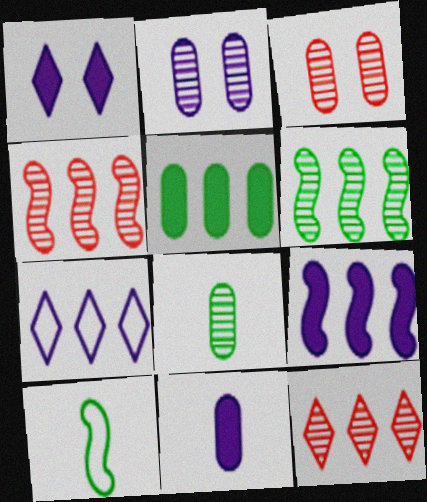[[1, 9, 11], 
[4, 5, 7]]